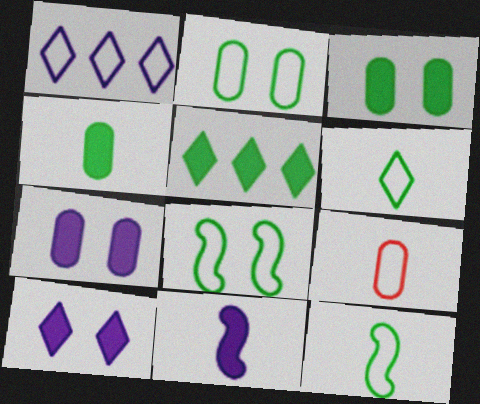[[1, 8, 9]]